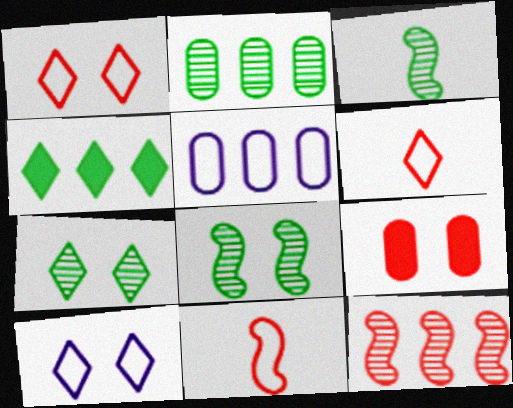[[2, 3, 7], 
[4, 5, 12], 
[6, 9, 12], 
[8, 9, 10]]